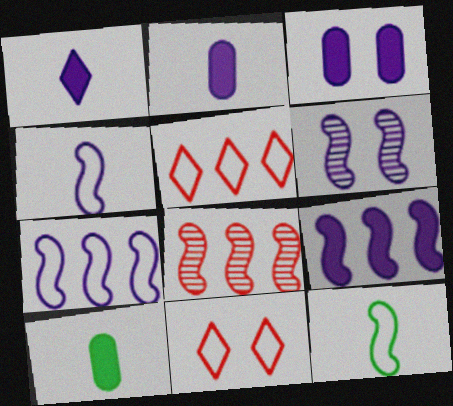[[1, 3, 9], 
[4, 6, 9], 
[5, 6, 10]]